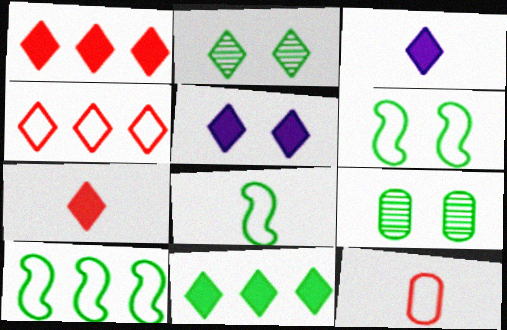[[2, 3, 4], 
[5, 7, 11], 
[6, 8, 10], 
[8, 9, 11]]